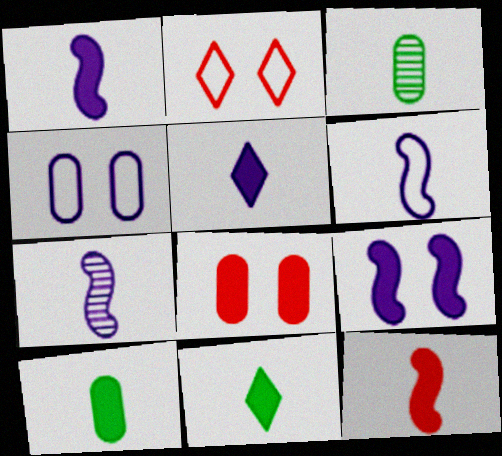[[1, 6, 7], 
[5, 10, 12]]